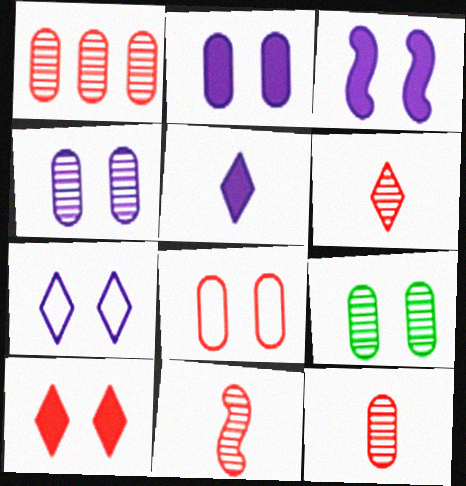[[2, 8, 9], 
[3, 4, 7], 
[6, 11, 12]]